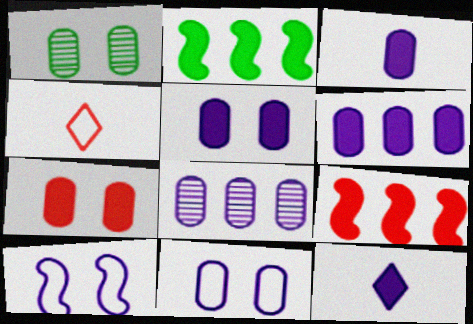[[1, 7, 11], 
[2, 7, 12], 
[3, 5, 6], 
[3, 8, 11], 
[8, 10, 12]]